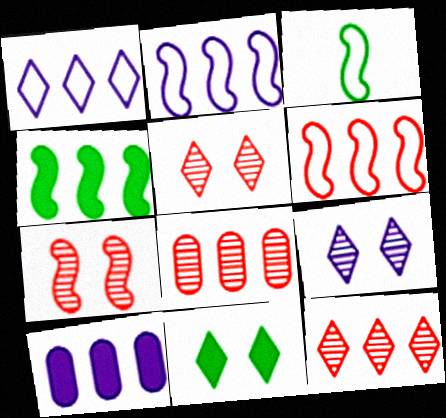[[1, 4, 8], 
[3, 5, 10]]